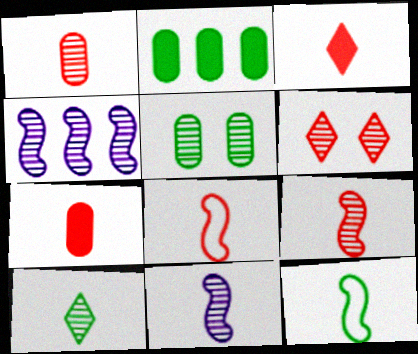[[1, 3, 8], 
[1, 10, 11]]